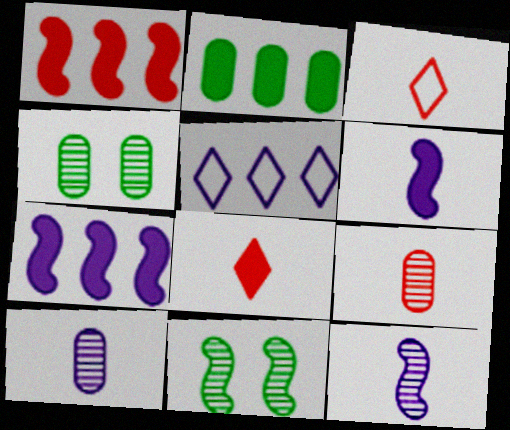[[3, 4, 7]]